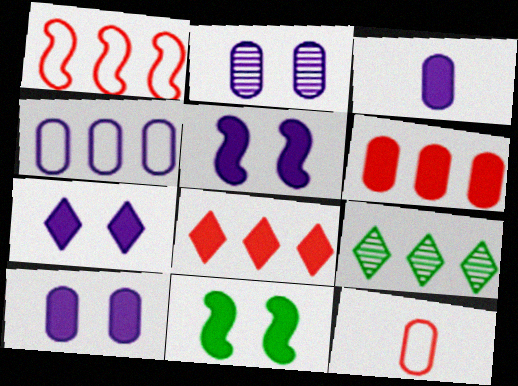[[2, 3, 4], 
[3, 8, 11], 
[5, 7, 10], 
[5, 9, 12]]